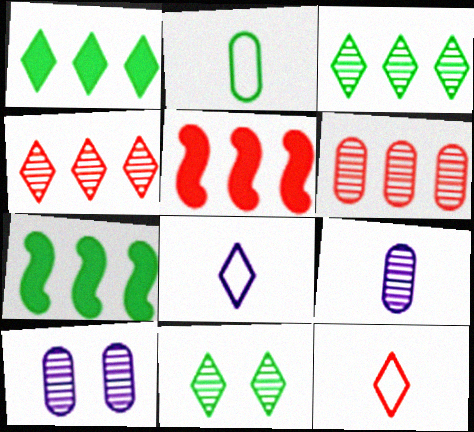[[2, 7, 11], 
[7, 10, 12]]